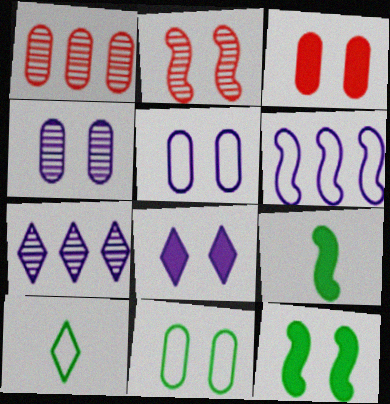[[2, 6, 9], 
[2, 8, 11], 
[3, 4, 11], 
[3, 8, 12]]